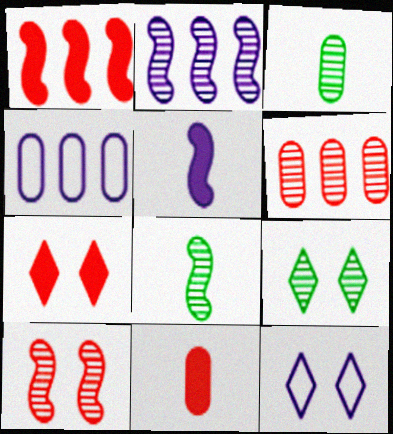[[1, 3, 12], 
[1, 7, 11], 
[2, 8, 10], 
[4, 7, 8], 
[7, 9, 12]]